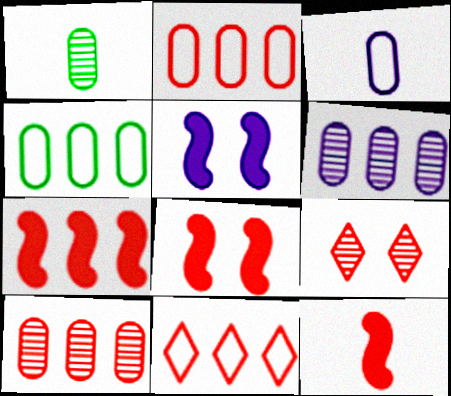[[1, 5, 11], 
[2, 9, 12], 
[7, 8, 12], 
[7, 10, 11]]